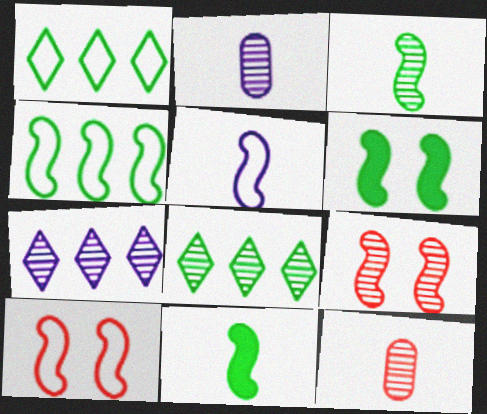[[2, 8, 9], 
[3, 4, 6], 
[4, 5, 10]]